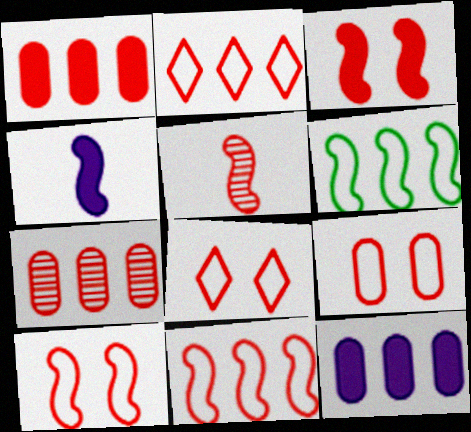[[1, 5, 8], 
[3, 5, 11], 
[8, 9, 10]]